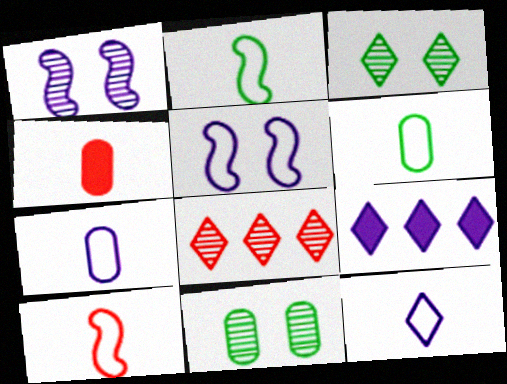[[1, 7, 9], 
[6, 10, 12], 
[9, 10, 11]]